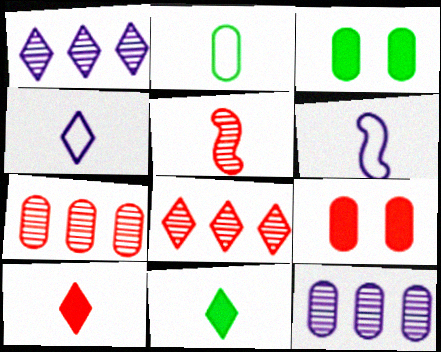[[2, 9, 12], 
[3, 6, 8]]